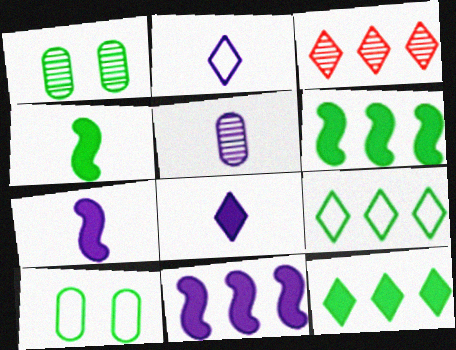[[1, 4, 9], 
[2, 5, 7], 
[3, 7, 10]]